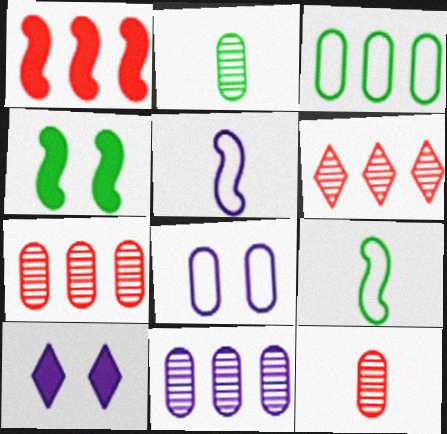[[5, 10, 11], 
[7, 9, 10]]